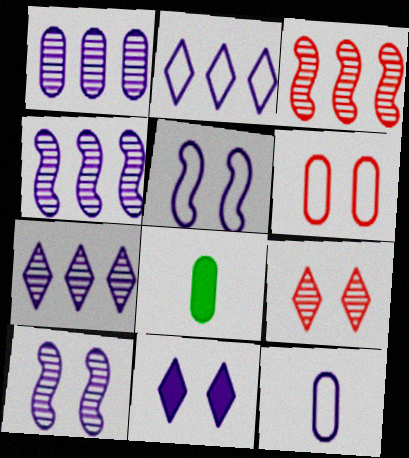[[1, 4, 7], 
[1, 6, 8], 
[2, 5, 12], 
[4, 11, 12]]